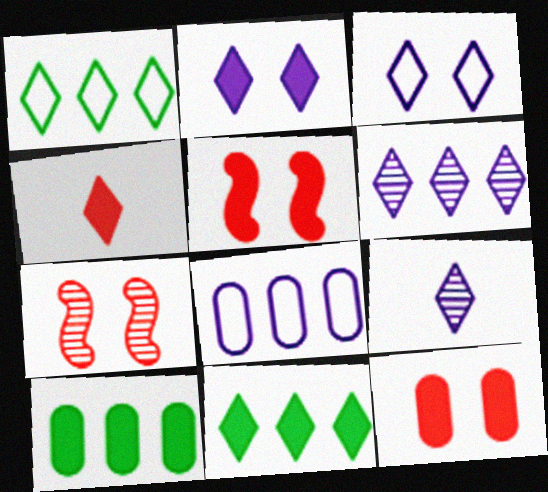[[2, 4, 11]]